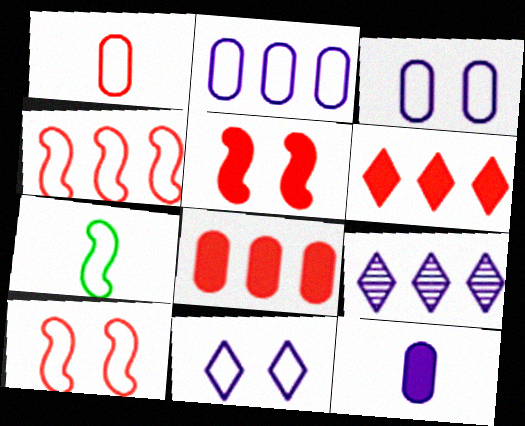[]